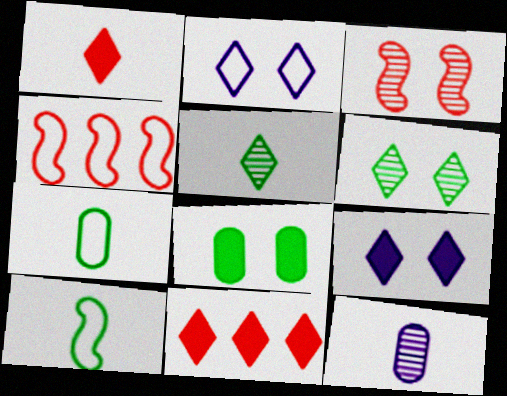[[1, 10, 12], 
[2, 3, 8], 
[2, 4, 7], 
[2, 5, 11]]